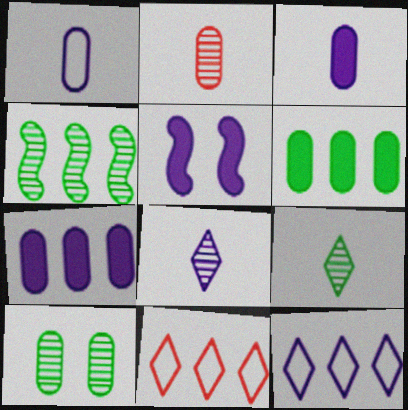[[4, 7, 11], 
[4, 9, 10]]